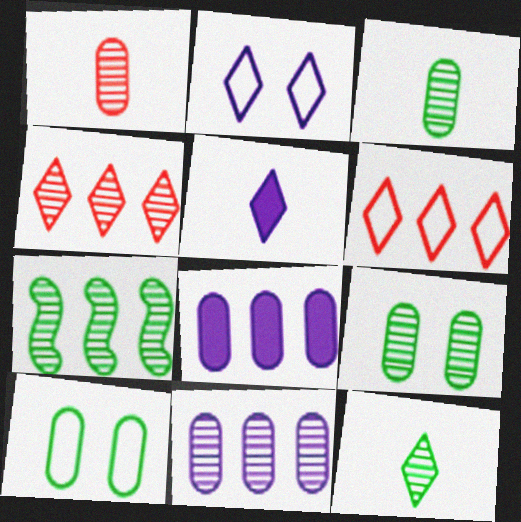[[1, 8, 10], 
[1, 9, 11], 
[4, 7, 11], 
[6, 7, 8], 
[7, 9, 12]]